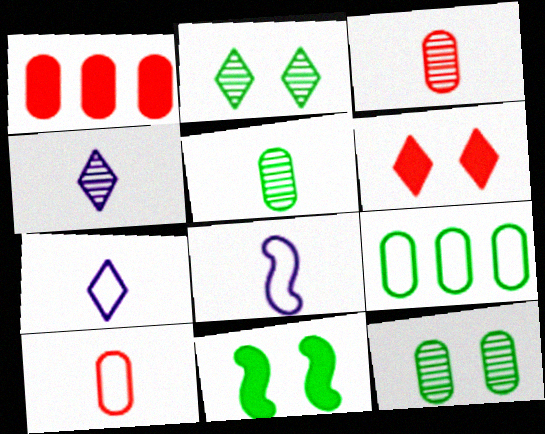[[1, 2, 8]]